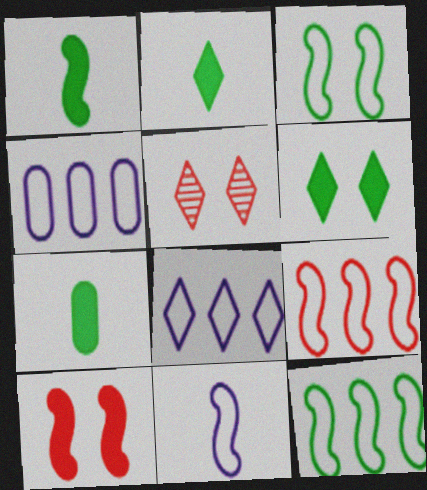[[1, 2, 7], 
[1, 4, 5], 
[2, 5, 8], 
[3, 9, 11]]